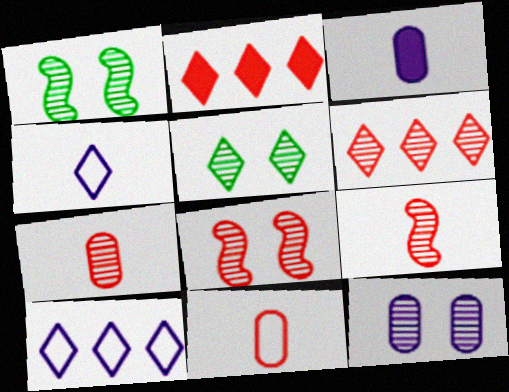[[2, 4, 5], 
[2, 8, 11], 
[5, 8, 12], 
[6, 7, 8]]